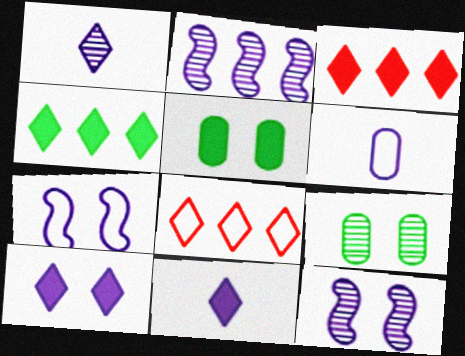[[2, 6, 10]]